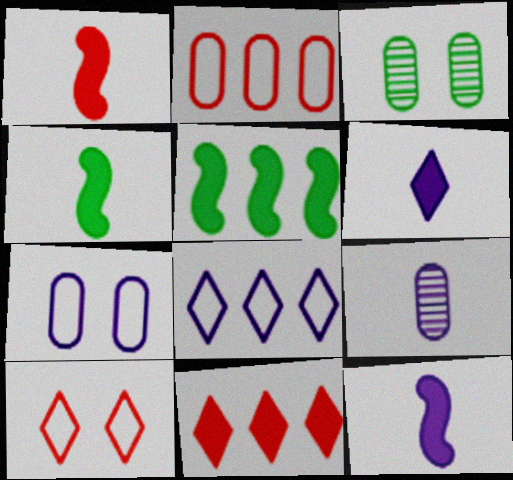[[1, 3, 8], 
[1, 4, 12], 
[5, 9, 10]]